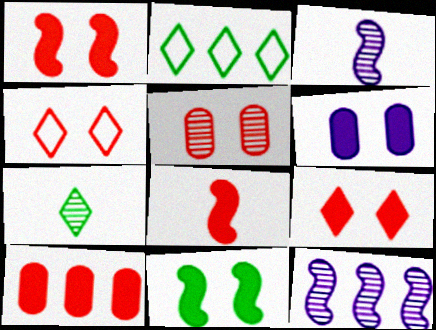[[1, 4, 5], 
[2, 10, 12], 
[5, 7, 12], 
[6, 9, 11], 
[8, 9, 10]]